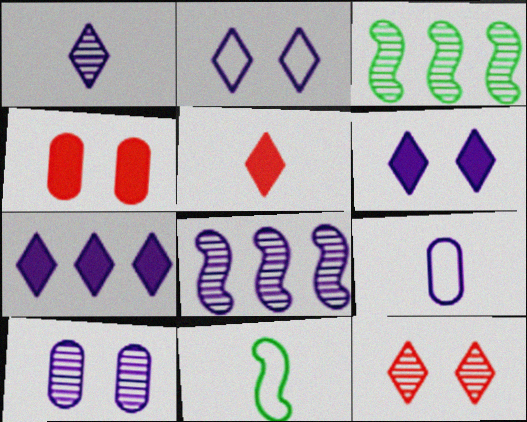[[1, 2, 7], 
[1, 8, 10], 
[6, 8, 9]]